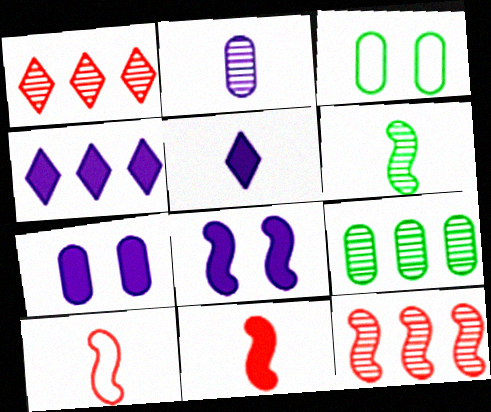[[3, 5, 12]]